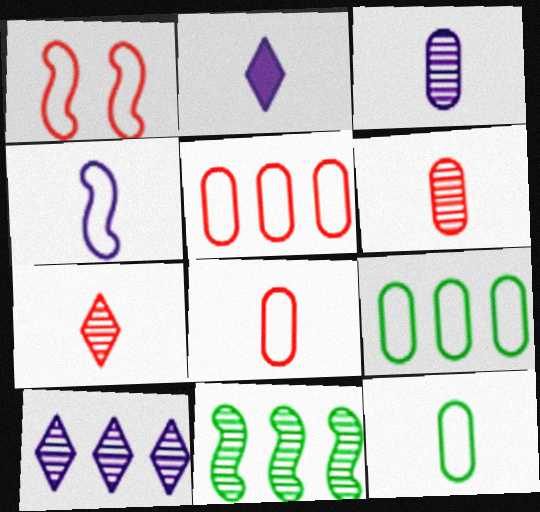[[2, 3, 4]]